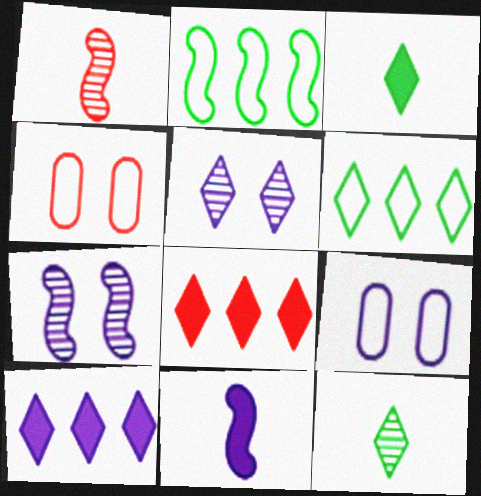[[1, 4, 8]]